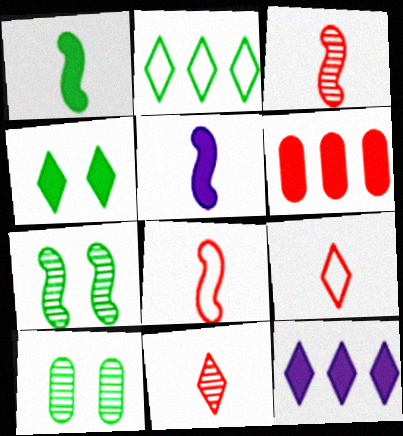[[1, 2, 10], 
[4, 5, 6], 
[8, 10, 12]]